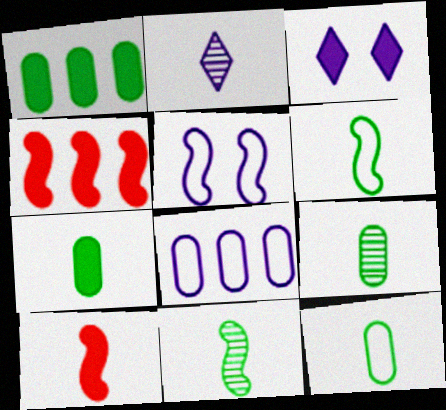[[1, 3, 10], 
[2, 10, 12], 
[3, 4, 7], 
[4, 5, 11], 
[7, 9, 12]]